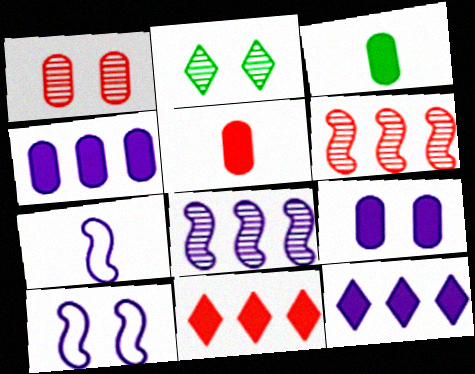[]